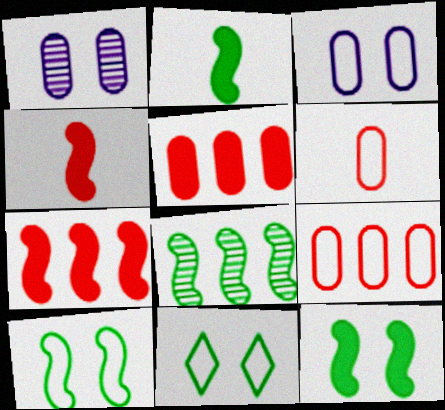[[2, 8, 10]]